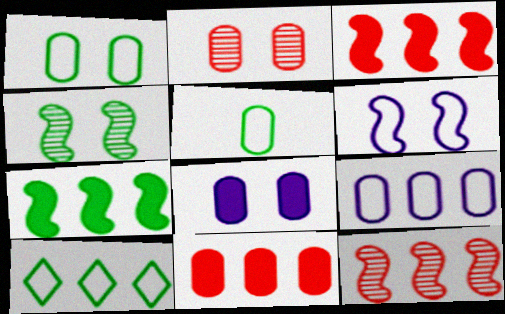[[1, 2, 8]]